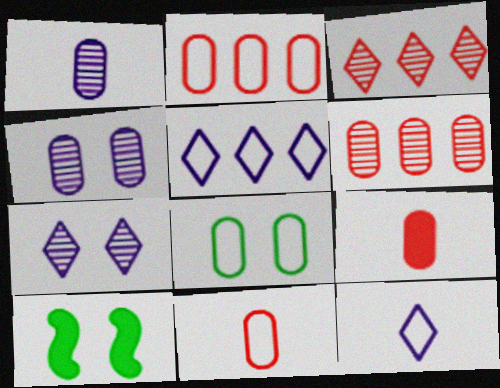[[6, 10, 12]]